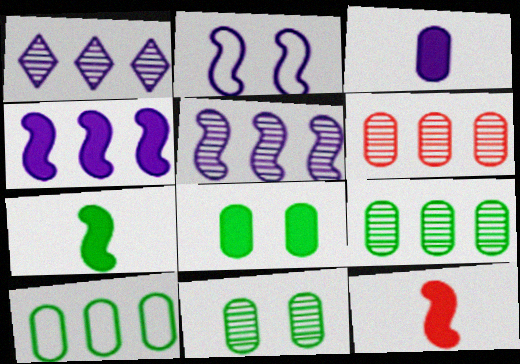[[1, 2, 3]]